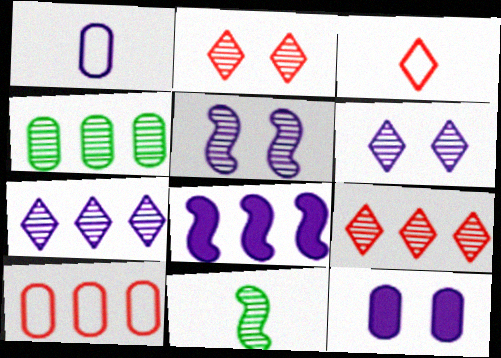[[1, 6, 8]]